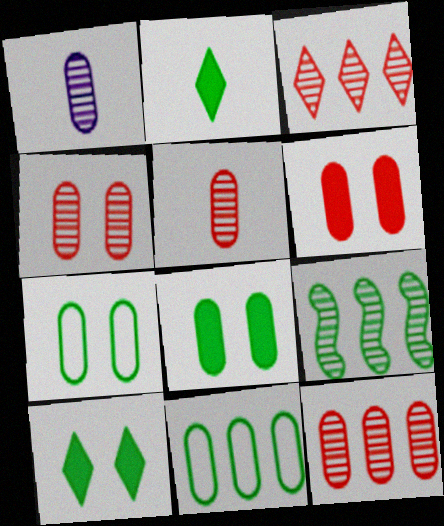[[1, 6, 11], 
[2, 7, 9], 
[4, 5, 12]]